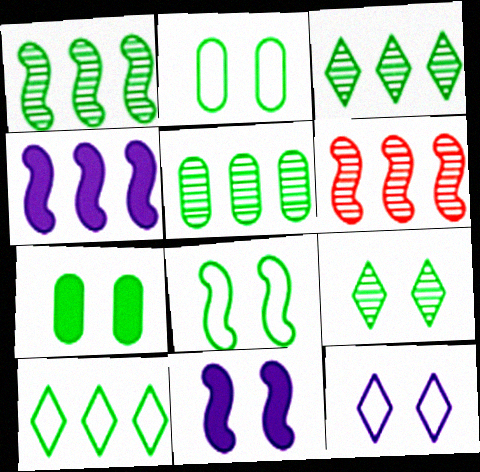[[1, 3, 5], 
[7, 8, 9]]